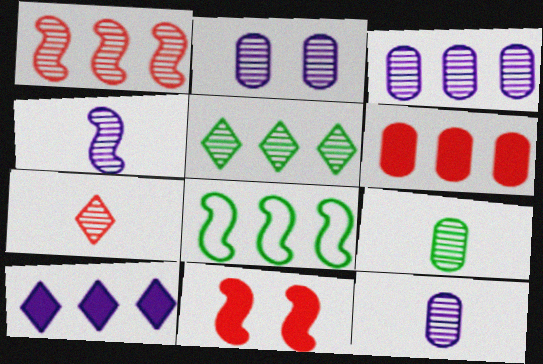[[1, 3, 5], 
[2, 3, 12], 
[4, 7, 9], 
[4, 8, 11]]